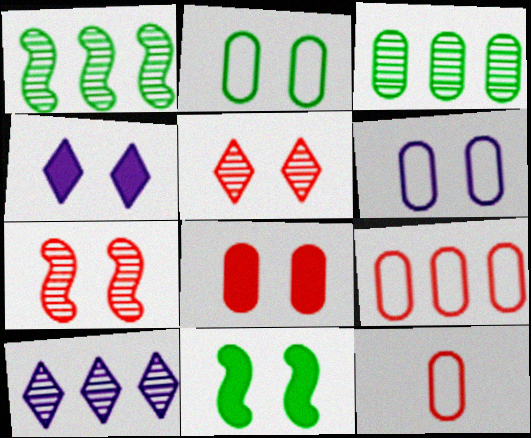[[1, 4, 12], 
[2, 4, 7], 
[4, 8, 11], 
[5, 6, 11], 
[10, 11, 12]]